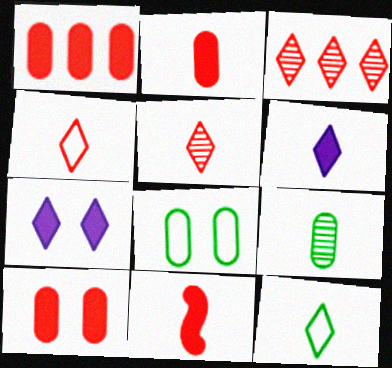[[1, 2, 10], 
[3, 7, 12], 
[5, 6, 12]]